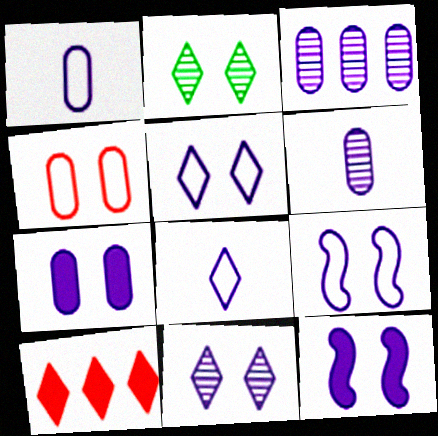[[1, 3, 7], 
[2, 4, 12], 
[2, 8, 10], 
[3, 8, 12], 
[7, 9, 11]]